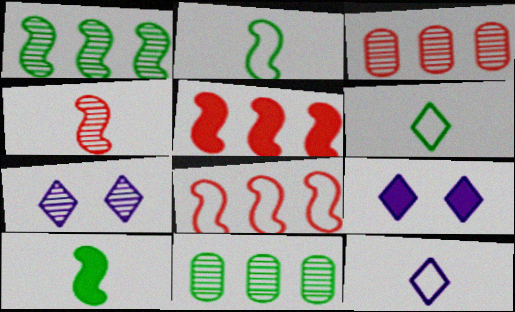[[2, 3, 9], 
[4, 7, 11]]